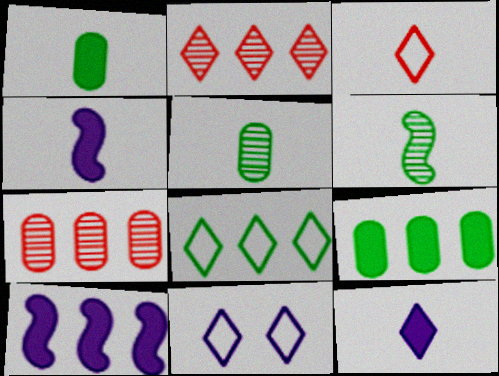[[3, 4, 5], 
[3, 8, 11], 
[7, 8, 10]]